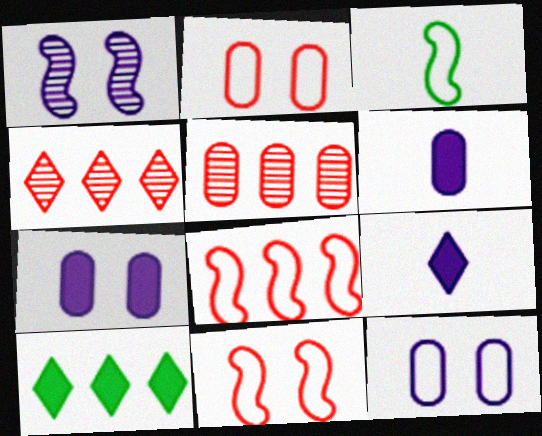[[3, 4, 7]]